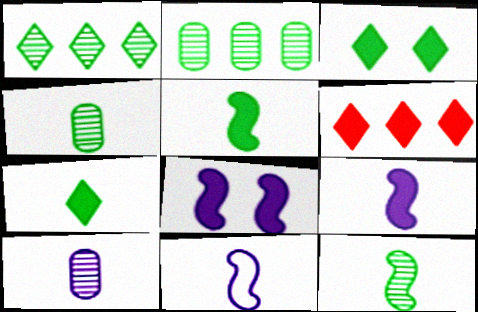[]